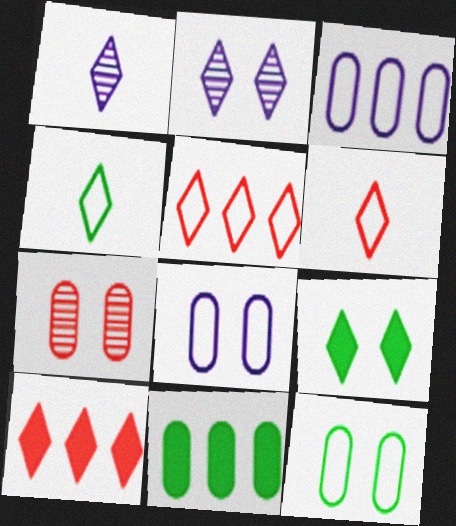[[1, 5, 9], 
[2, 4, 10]]